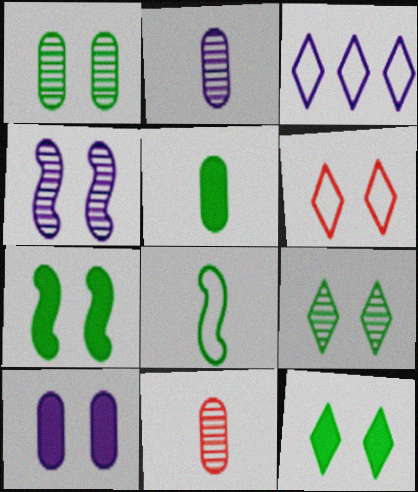[[3, 7, 11]]